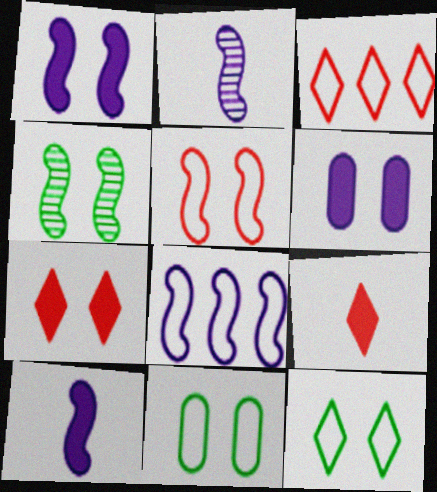[[1, 2, 8], 
[1, 4, 5]]